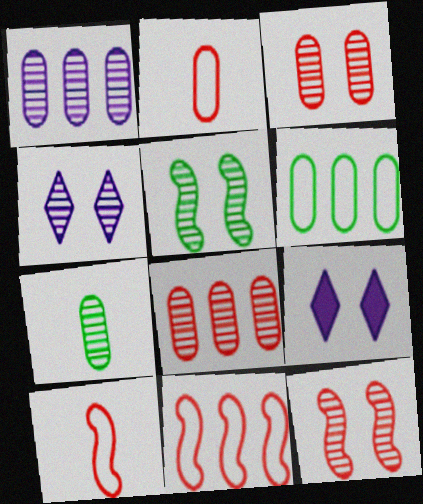[[1, 3, 7], 
[3, 4, 5], 
[7, 9, 11]]